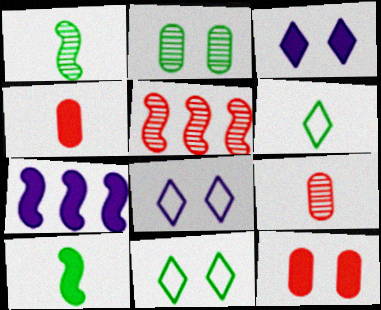[[7, 9, 11]]